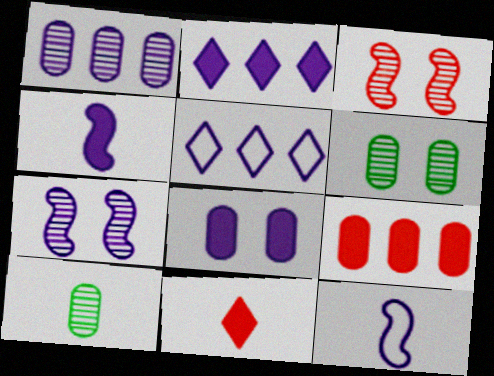[[2, 4, 8], 
[10, 11, 12]]